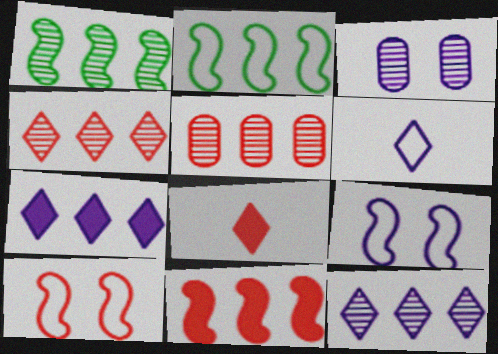[[1, 5, 12], 
[2, 3, 8], 
[2, 5, 7], 
[5, 8, 10]]